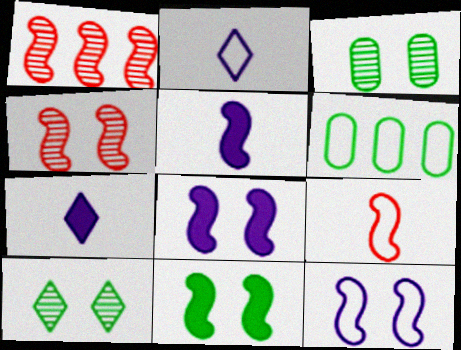[[4, 6, 7], 
[4, 11, 12]]